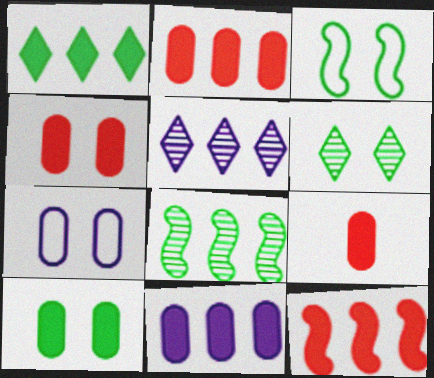[[1, 11, 12], 
[2, 4, 9], 
[3, 5, 9], 
[3, 6, 10], 
[9, 10, 11]]